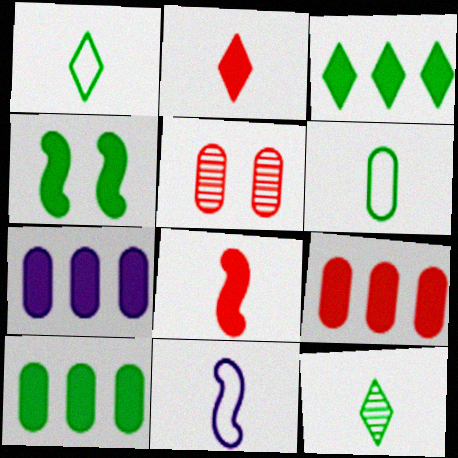[[2, 4, 7], 
[3, 5, 11], 
[5, 6, 7], 
[7, 9, 10]]